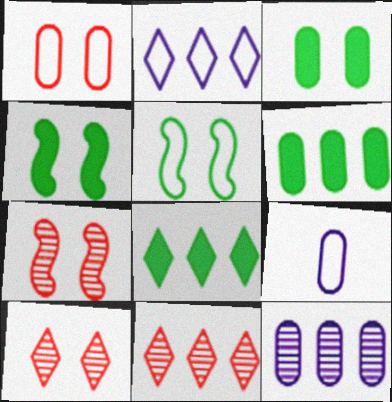[[2, 8, 11], 
[4, 9, 11], 
[7, 8, 9]]